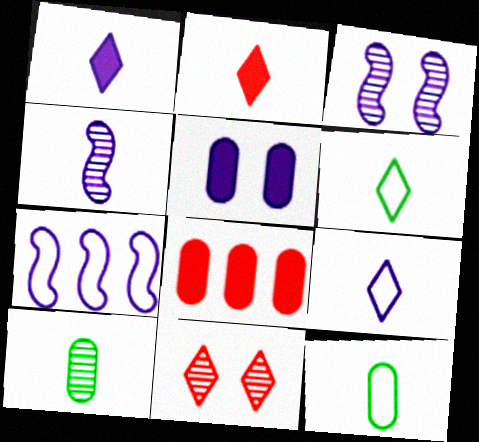[[2, 4, 12], 
[3, 6, 8]]